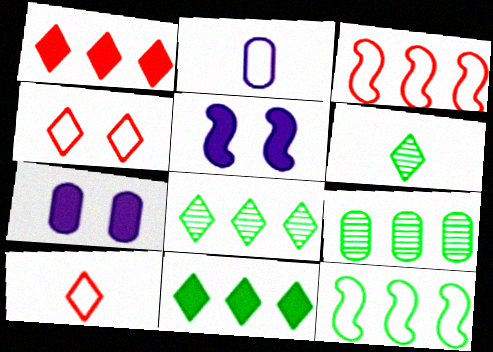[[2, 4, 12], 
[3, 6, 7], 
[5, 9, 10], 
[9, 11, 12]]